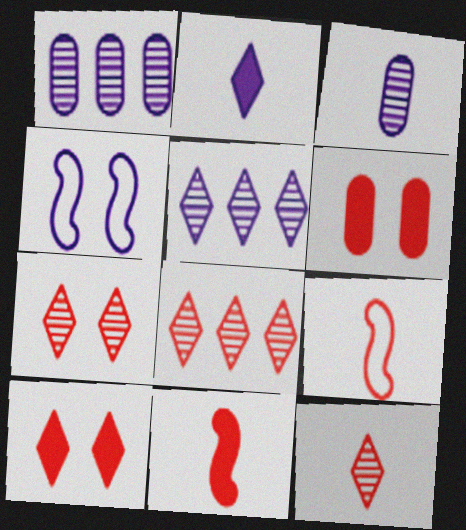[[1, 2, 4], 
[6, 8, 9], 
[7, 8, 12]]